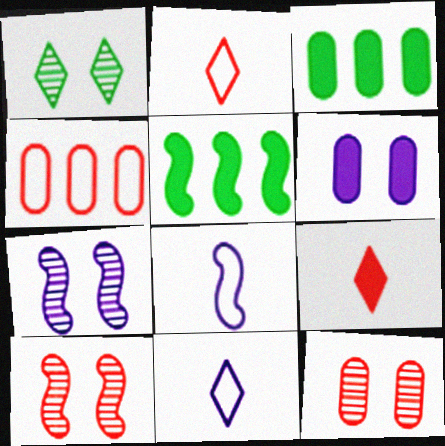[[1, 7, 12], 
[2, 3, 7], 
[3, 10, 11], 
[4, 9, 10], 
[5, 6, 9], 
[5, 8, 10], 
[5, 11, 12]]